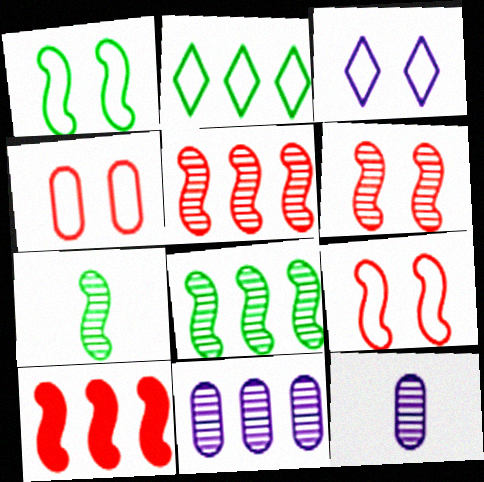[[1, 3, 4], 
[2, 10, 11]]